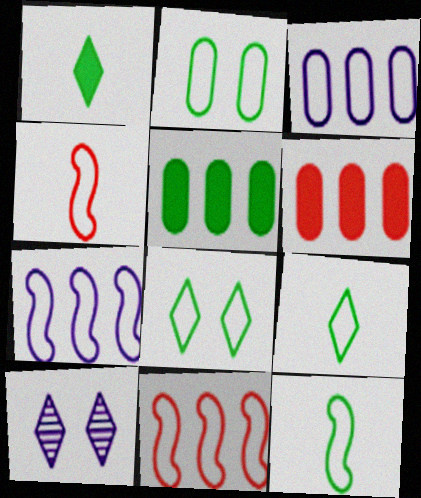[[3, 4, 8], 
[4, 5, 10], 
[6, 10, 12]]